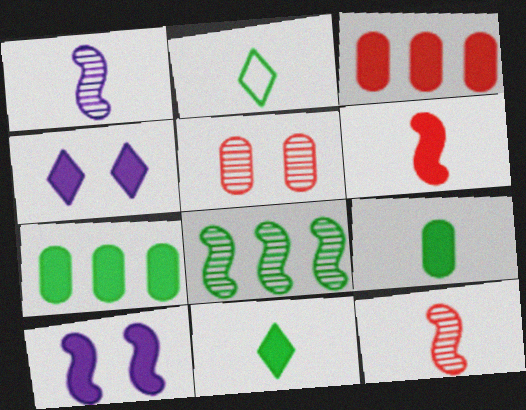[[3, 10, 11], 
[4, 6, 7]]